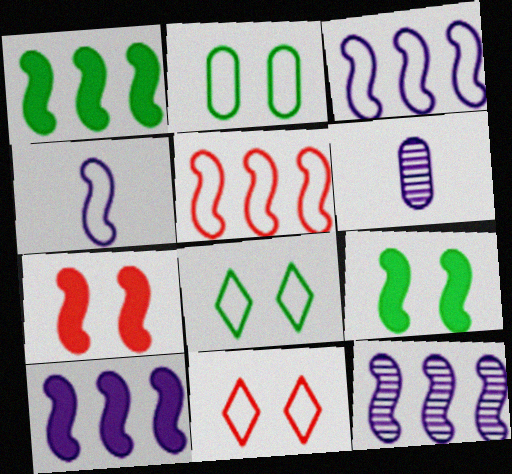[[1, 5, 12], 
[1, 6, 11], 
[3, 10, 12]]